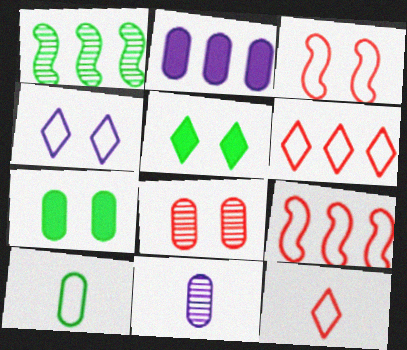[[1, 2, 6], 
[1, 5, 10], 
[2, 8, 10], 
[4, 9, 10], 
[5, 9, 11]]